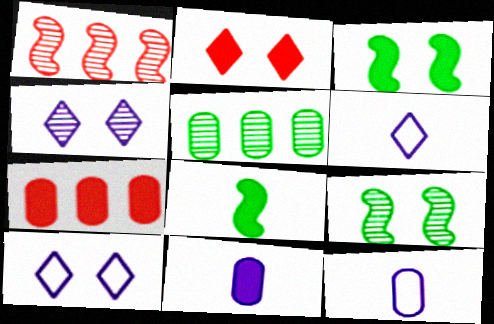[[6, 7, 9]]